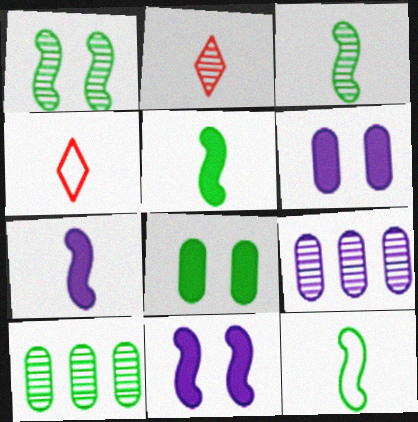[[1, 2, 9], 
[3, 5, 12], 
[4, 10, 11]]